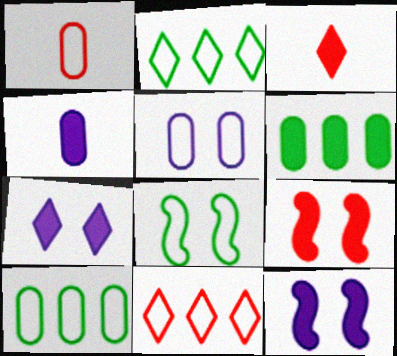[[1, 5, 10], 
[3, 6, 12]]